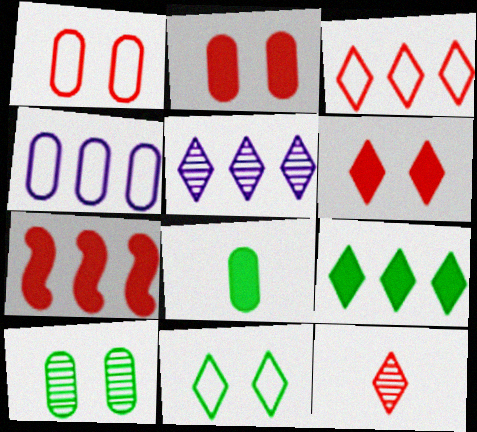[[1, 7, 12], 
[3, 5, 9], 
[3, 6, 12]]